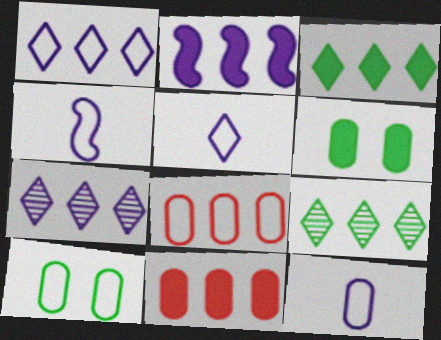[[2, 3, 11], 
[2, 8, 9], 
[4, 5, 12], 
[8, 10, 12]]